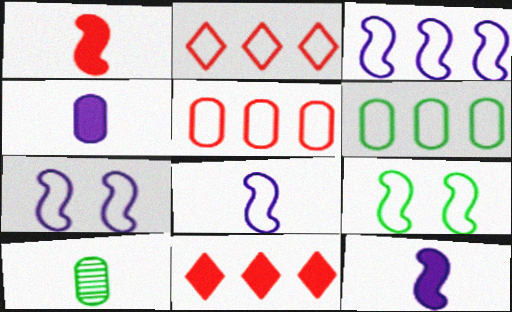[[2, 3, 6], 
[3, 7, 8], 
[7, 10, 11]]